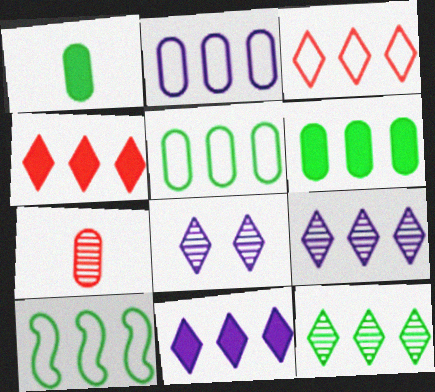[[2, 3, 10], 
[3, 11, 12], 
[6, 10, 12]]